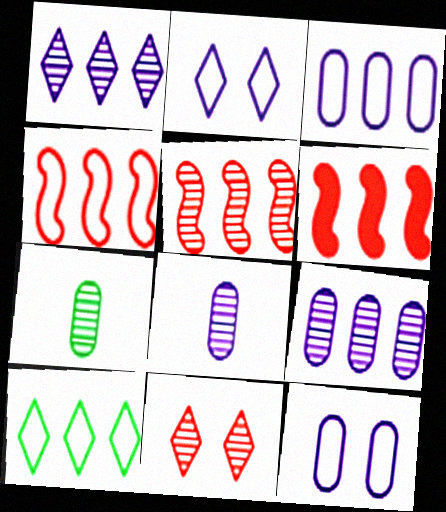[[2, 6, 7], 
[3, 4, 10], 
[4, 5, 6], 
[6, 9, 10]]